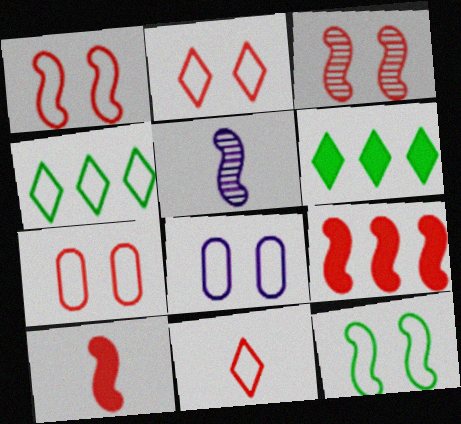[[1, 2, 7], 
[2, 8, 12], 
[5, 6, 7], 
[5, 9, 12]]